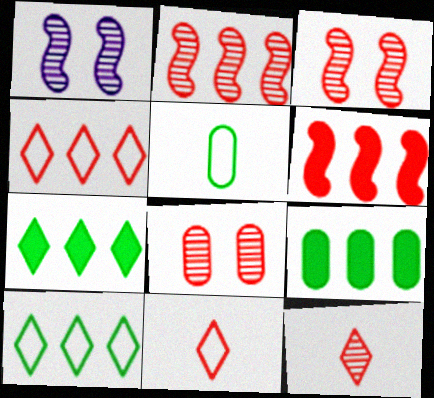[[1, 9, 11], 
[2, 8, 12], 
[6, 8, 11]]